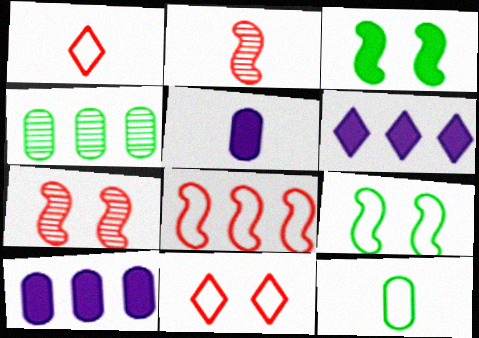[[4, 6, 8], 
[6, 7, 12]]